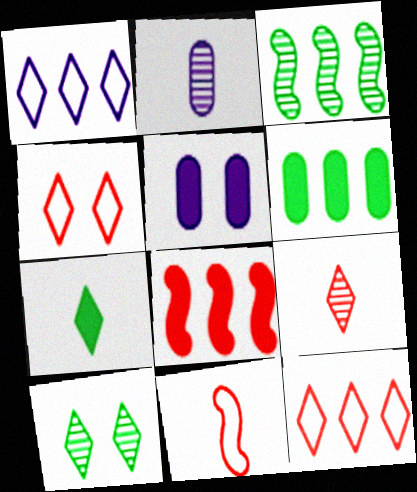[[2, 7, 11], 
[5, 7, 8]]